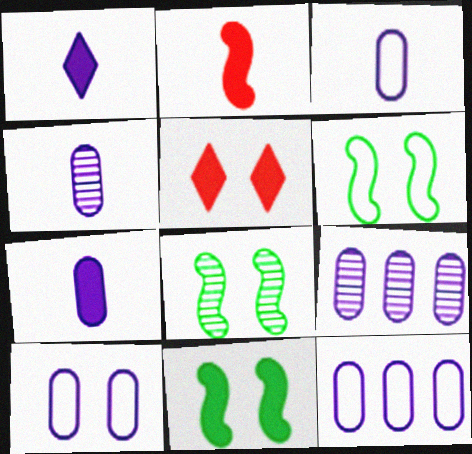[[3, 4, 7], 
[3, 10, 12], 
[5, 8, 10], 
[6, 8, 11], 
[7, 9, 10]]